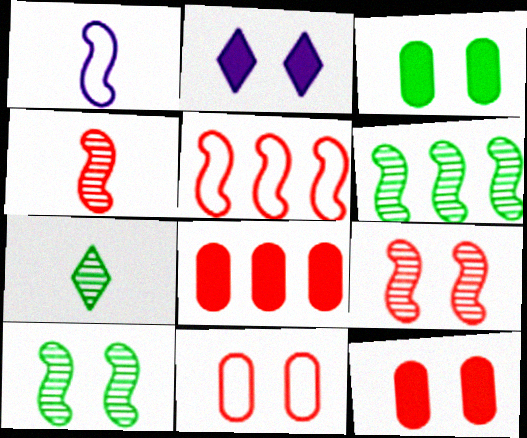[[2, 10, 11]]